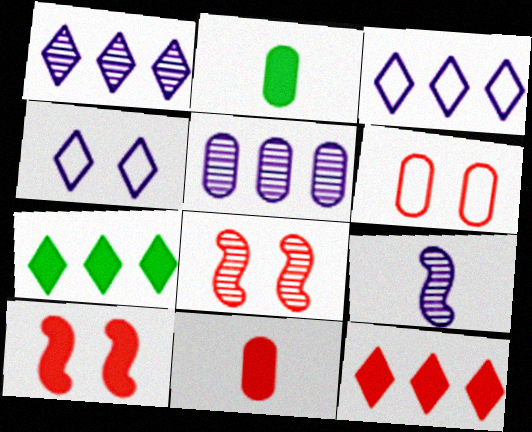[[2, 3, 8], 
[2, 5, 6], 
[6, 7, 9], 
[10, 11, 12]]